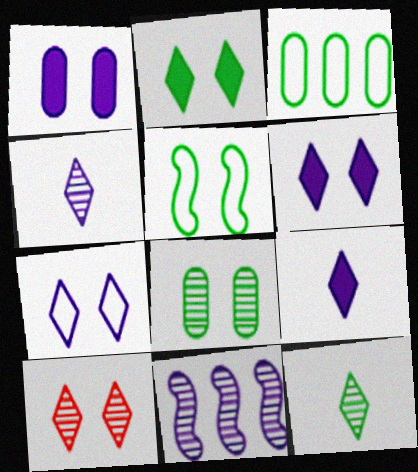[[1, 5, 10], 
[2, 5, 8], 
[2, 7, 10]]